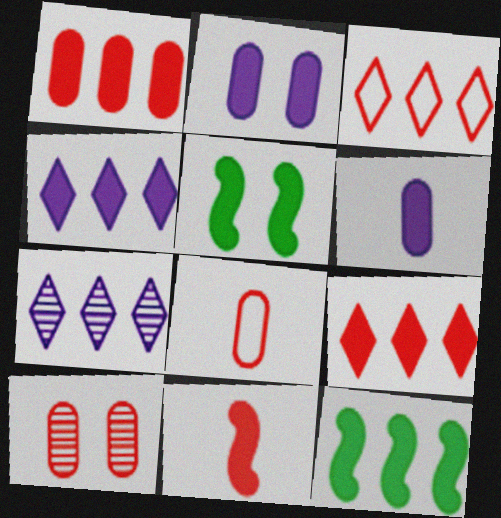[[1, 4, 12], 
[1, 8, 10], 
[3, 10, 11], 
[5, 6, 9], 
[5, 7, 8]]